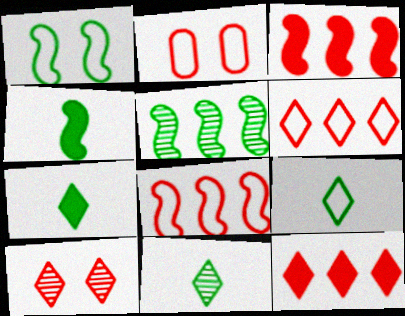[[1, 4, 5], 
[7, 9, 11]]